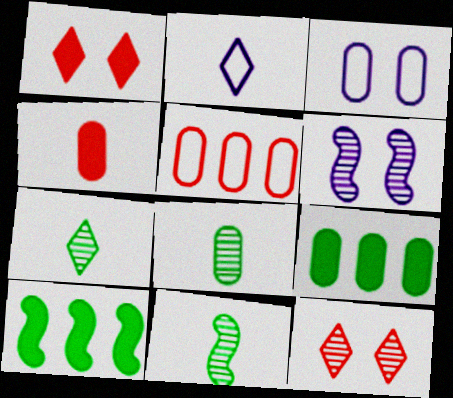[[2, 4, 11], 
[7, 8, 11]]